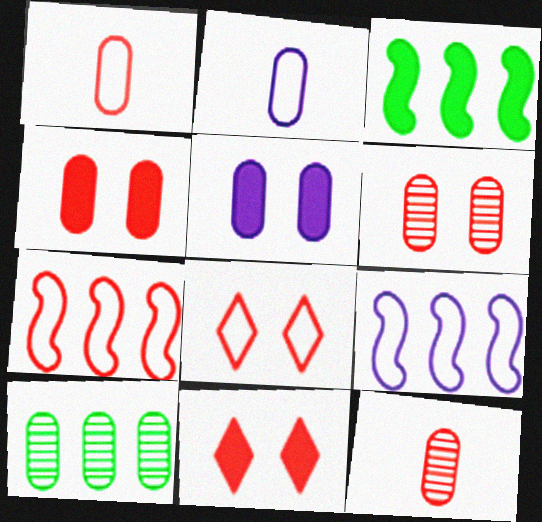[[1, 5, 10], 
[1, 7, 8], 
[2, 4, 10], 
[7, 11, 12]]